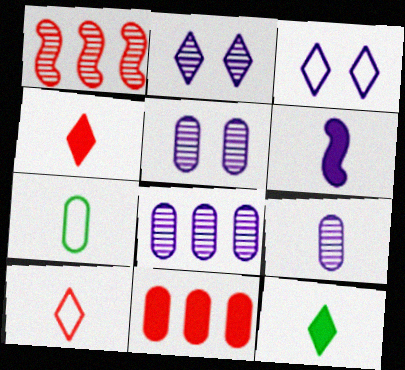[[3, 6, 8], 
[5, 7, 11], 
[5, 8, 9]]